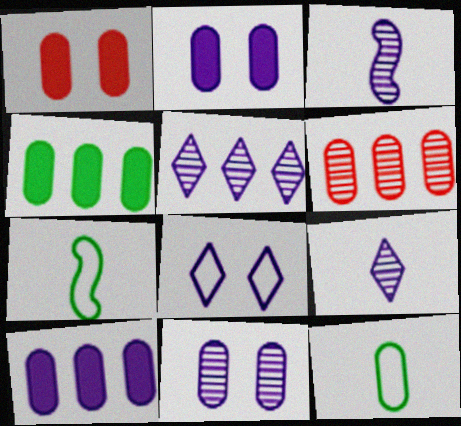[[1, 5, 7], 
[2, 6, 12], 
[3, 5, 11], 
[3, 8, 10]]